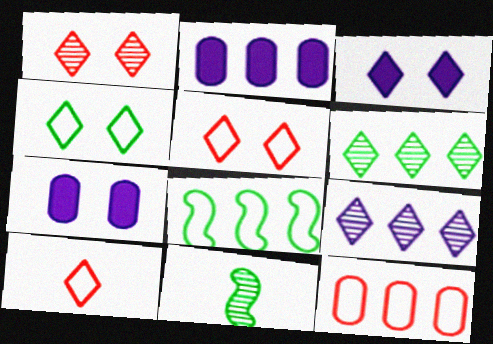[[1, 3, 4], 
[2, 5, 11], 
[3, 6, 10], 
[3, 11, 12]]